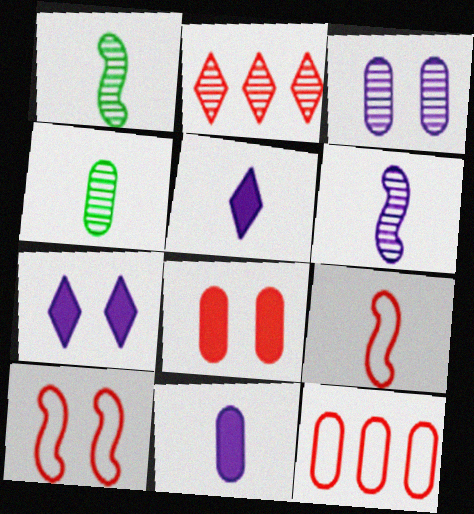[[1, 2, 3], 
[1, 7, 12], 
[2, 8, 9], 
[4, 5, 9]]